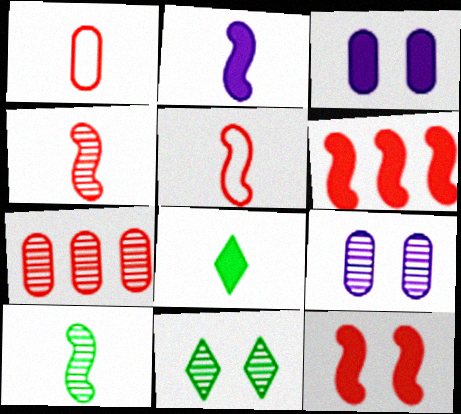[[2, 5, 10], 
[3, 6, 8]]